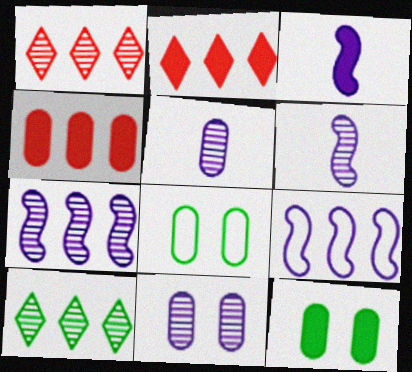[[1, 3, 8], 
[2, 3, 12], 
[2, 6, 8], 
[4, 5, 8], 
[4, 9, 10]]